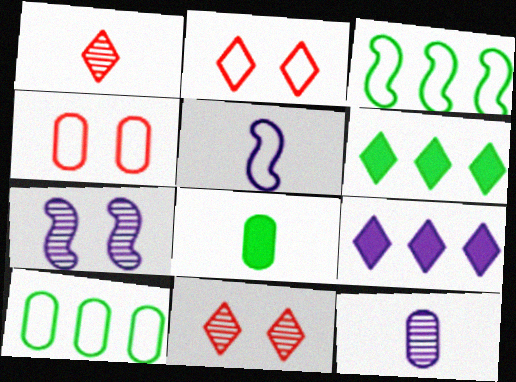[[1, 5, 8], 
[2, 5, 10]]